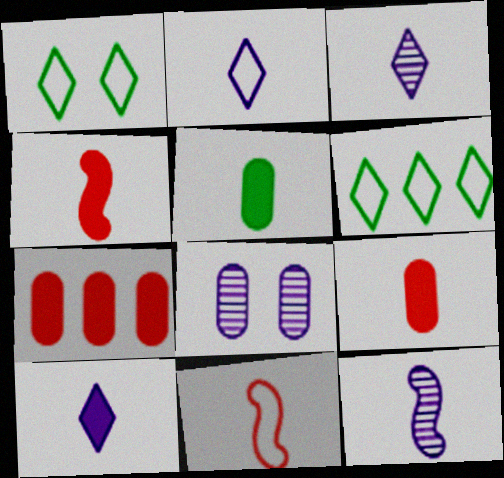[[1, 7, 12], 
[2, 3, 10], 
[3, 5, 11], 
[4, 5, 10], 
[4, 6, 8]]